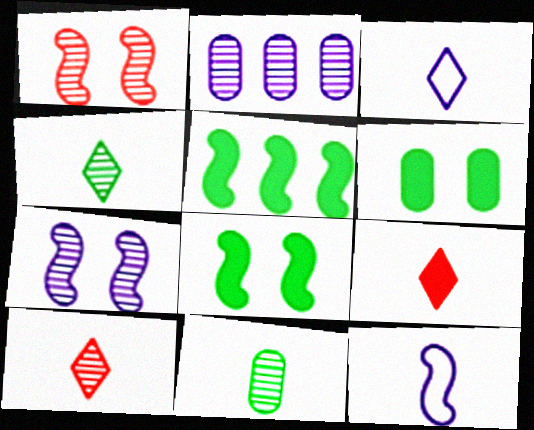[[1, 2, 4], 
[1, 5, 12], 
[3, 4, 9], 
[9, 11, 12]]